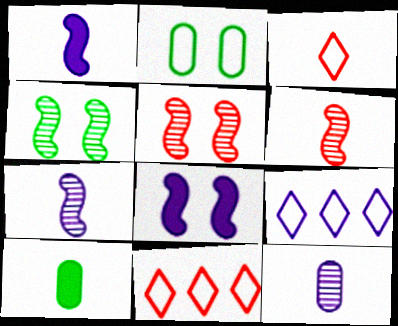[[3, 7, 10], 
[5, 9, 10], 
[8, 9, 12]]